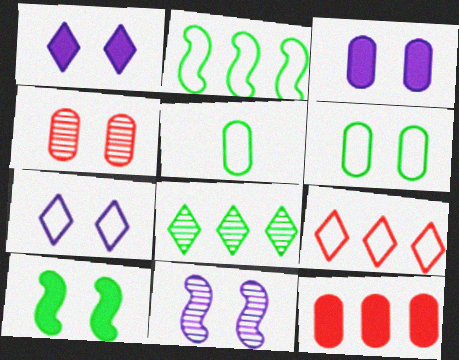[[3, 4, 6], 
[3, 7, 11], 
[4, 7, 10], 
[5, 8, 10]]